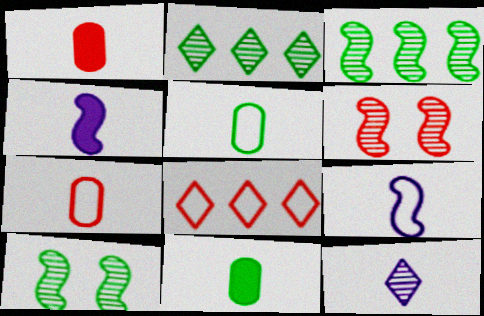[[1, 6, 8]]